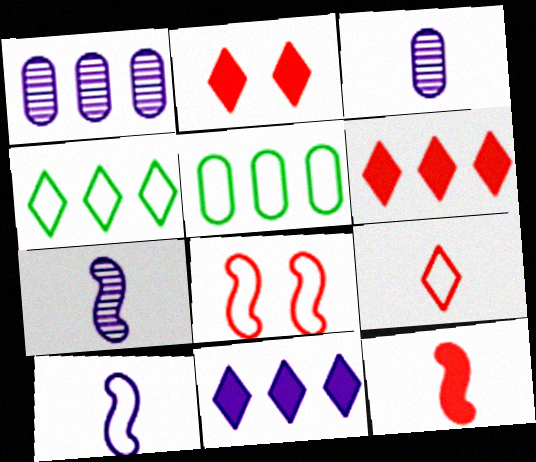[[2, 5, 7]]